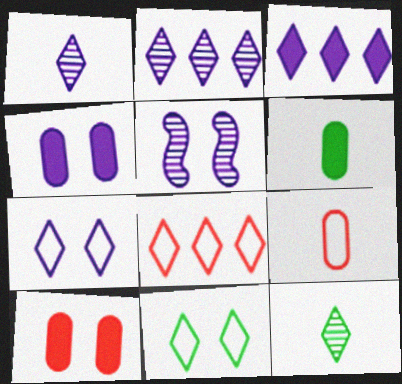[[1, 3, 7], 
[4, 5, 7], 
[5, 6, 8], 
[5, 10, 11]]